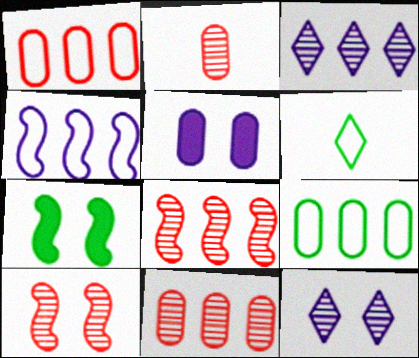[[2, 5, 9], 
[5, 6, 8]]